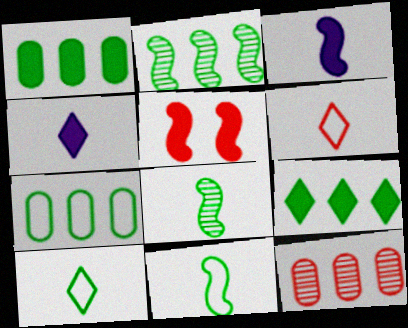[[1, 4, 5], 
[2, 7, 9], 
[5, 6, 12]]